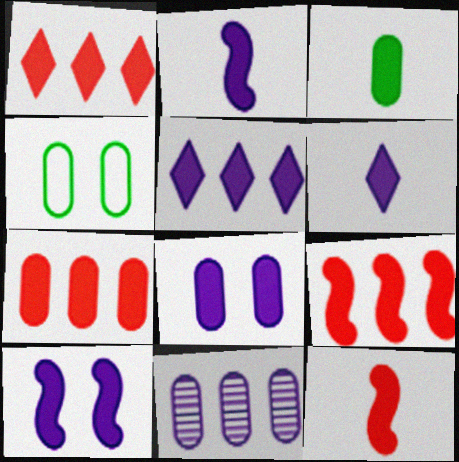[[1, 3, 10], 
[1, 7, 9], 
[2, 5, 8], 
[3, 6, 12], 
[3, 7, 8]]